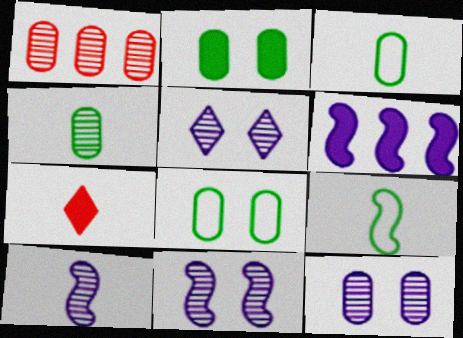[[1, 4, 12], 
[2, 6, 7], 
[3, 7, 10], 
[5, 11, 12]]